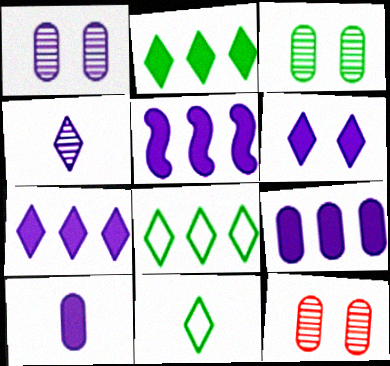[[1, 3, 12], 
[5, 6, 10], 
[5, 7, 9], 
[5, 11, 12]]